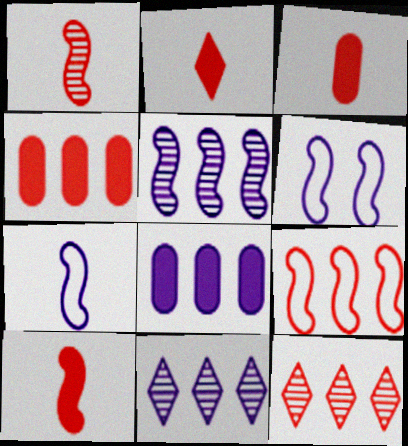[[2, 3, 10], 
[4, 9, 12]]